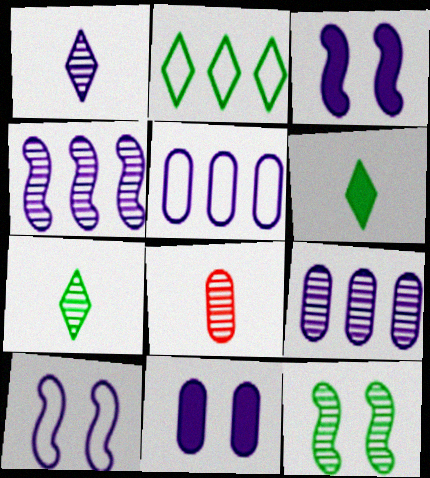[[1, 3, 5], 
[2, 3, 8]]